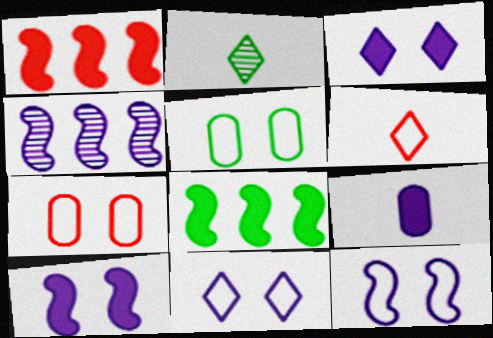[[2, 5, 8], 
[4, 9, 11]]